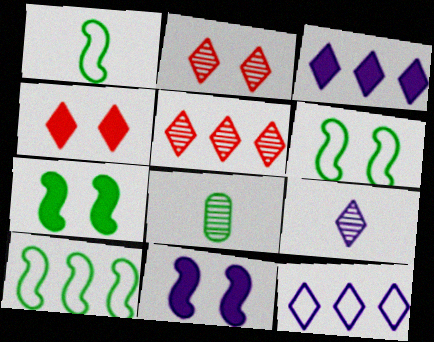[[1, 6, 10]]